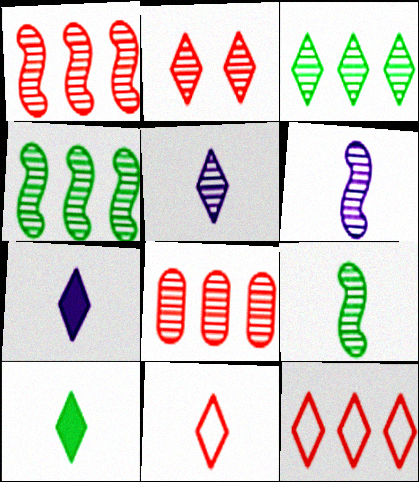[[2, 3, 5], 
[5, 10, 11]]